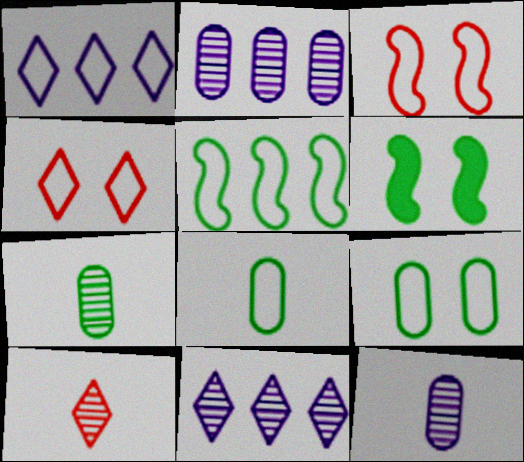[[1, 3, 8]]